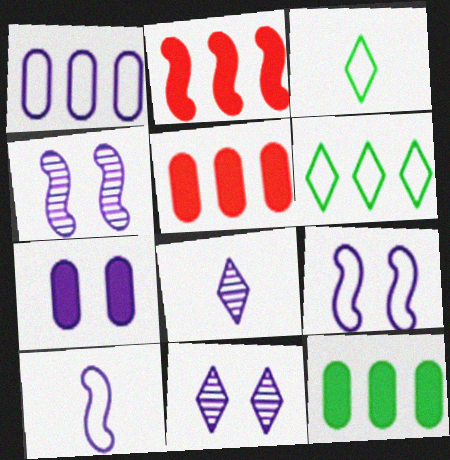[[3, 4, 5], 
[7, 9, 11]]